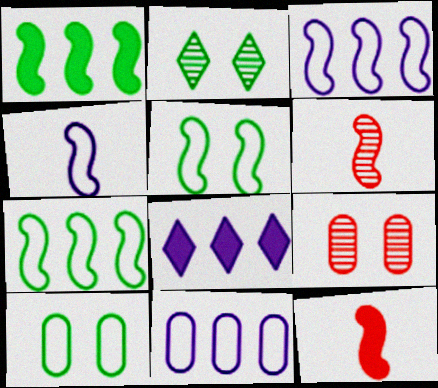[[2, 11, 12], 
[6, 8, 10]]